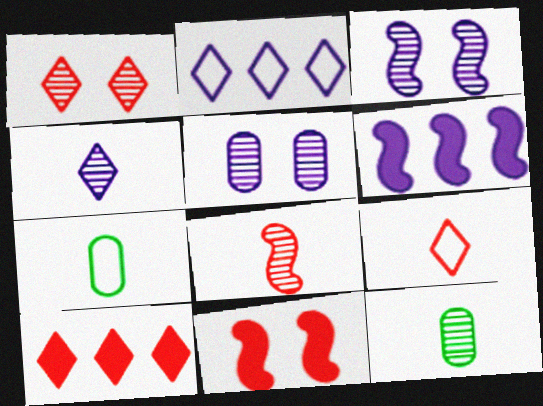[[1, 6, 7], 
[1, 9, 10], 
[2, 11, 12], 
[3, 7, 10], 
[4, 8, 12]]